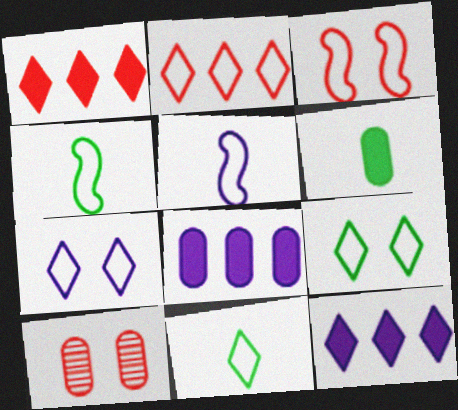[[2, 7, 11], 
[4, 10, 12]]